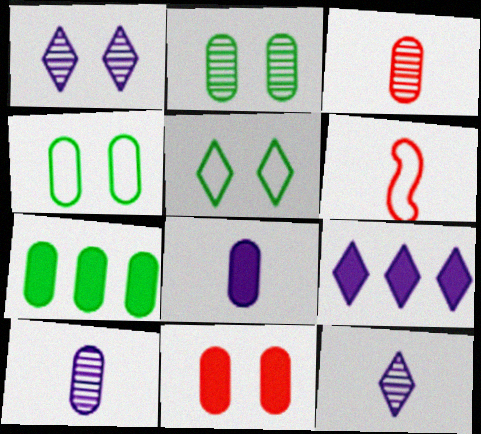[[1, 6, 7], 
[2, 6, 9], 
[7, 8, 11]]